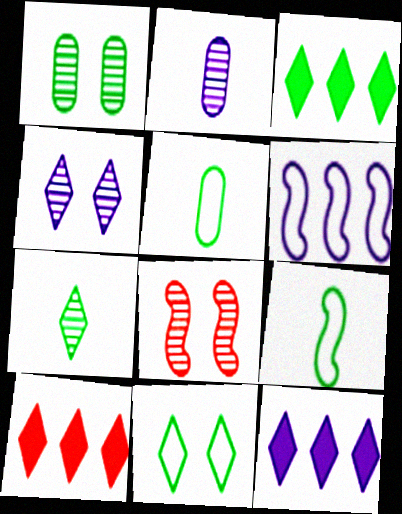[[1, 3, 9], 
[1, 4, 8], 
[3, 7, 11], 
[3, 10, 12], 
[5, 8, 12]]